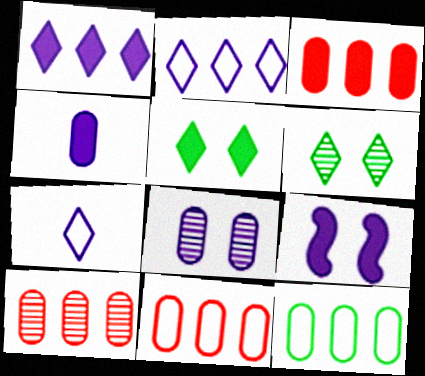[[1, 4, 9], 
[3, 10, 11]]